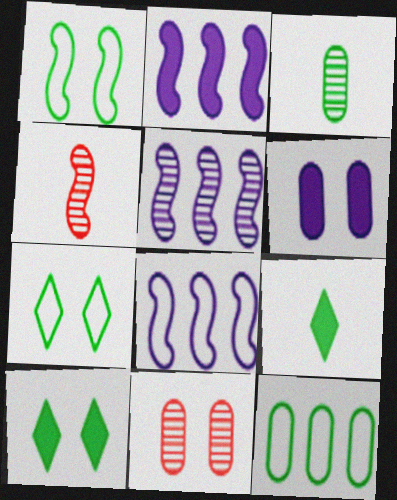[[1, 2, 4], 
[2, 5, 8], 
[8, 9, 11]]